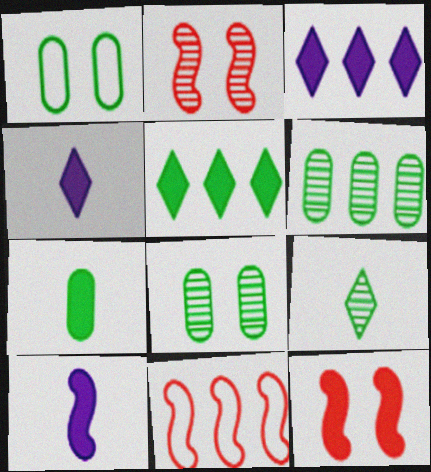[[1, 6, 7], 
[3, 6, 11], 
[3, 7, 12], 
[4, 8, 11]]